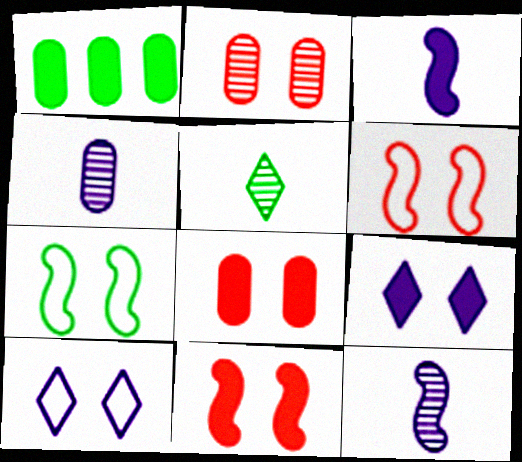[[1, 5, 7], 
[2, 7, 9]]